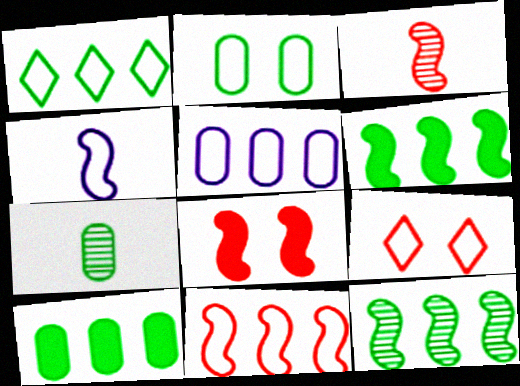[[1, 5, 11], 
[1, 10, 12], 
[2, 7, 10], 
[3, 8, 11], 
[4, 8, 12]]